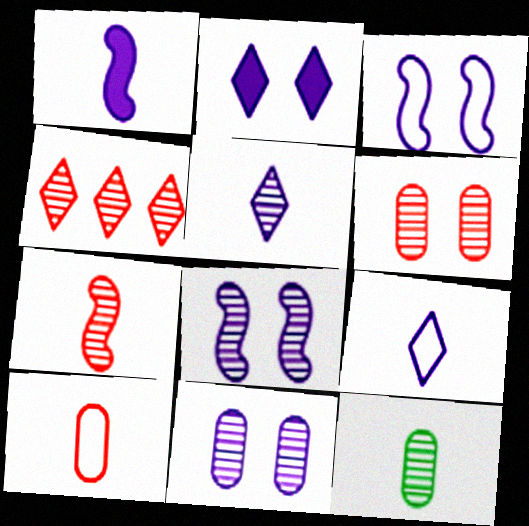[[2, 3, 11], 
[4, 6, 7], 
[4, 8, 12], 
[5, 7, 12]]